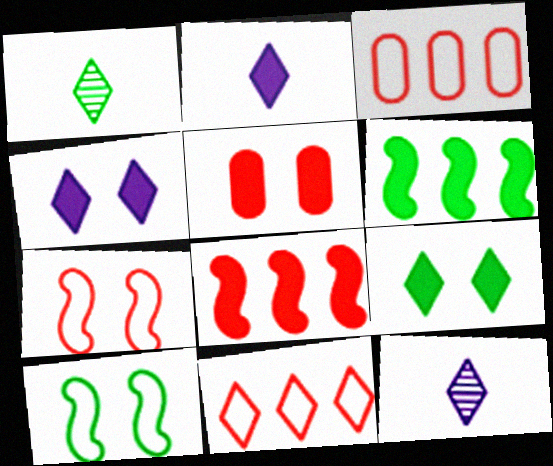[[1, 4, 11], 
[2, 5, 6], 
[9, 11, 12]]